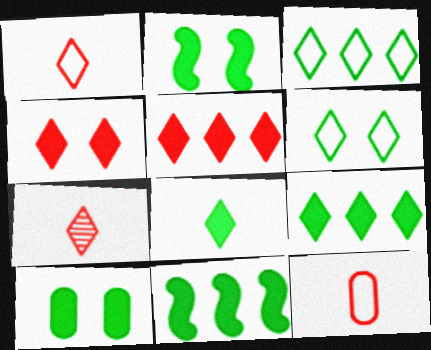[[8, 10, 11]]